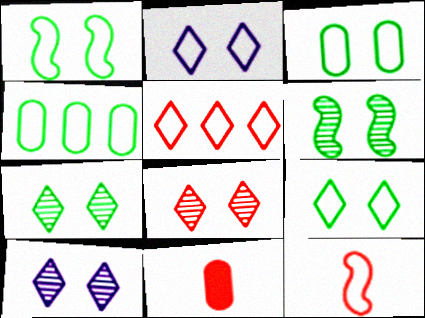[[1, 3, 9], 
[2, 4, 12], 
[7, 8, 10]]